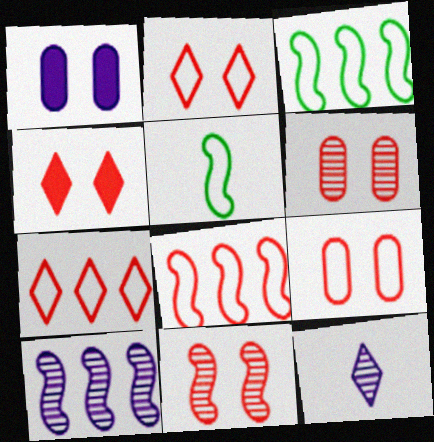[[4, 9, 11]]